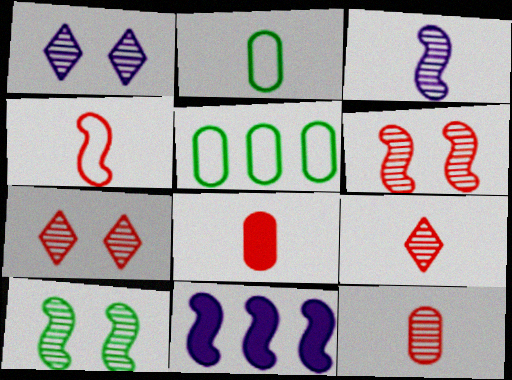[[2, 7, 11], 
[4, 8, 9], 
[4, 10, 11]]